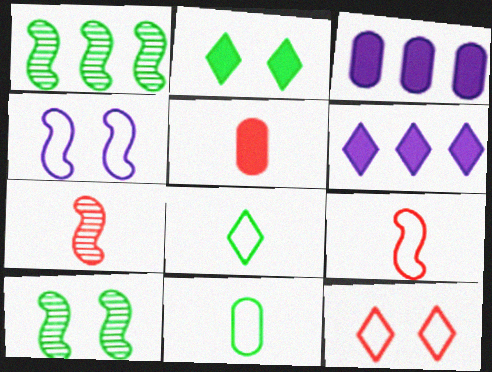[[1, 2, 11]]